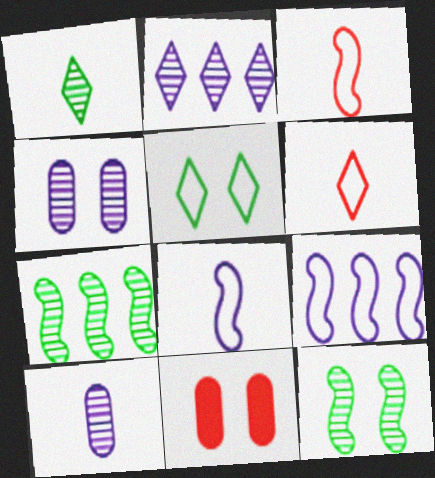[[1, 9, 11]]